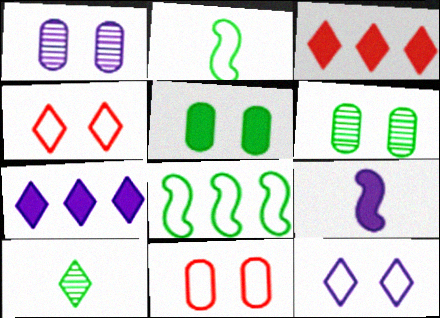[[1, 2, 3], 
[1, 5, 11], 
[3, 5, 9], 
[3, 10, 12], 
[4, 7, 10], 
[5, 8, 10]]